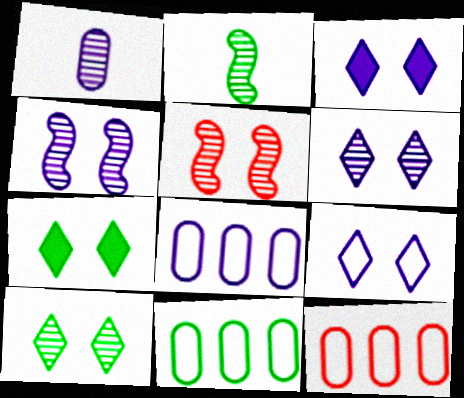[[2, 3, 12], 
[2, 7, 11], 
[3, 6, 9], 
[8, 11, 12]]